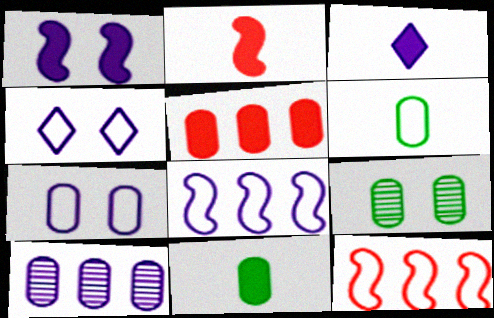[[2, 3, 11], 
[3, 9, 12], 
[4, 6, 12]]